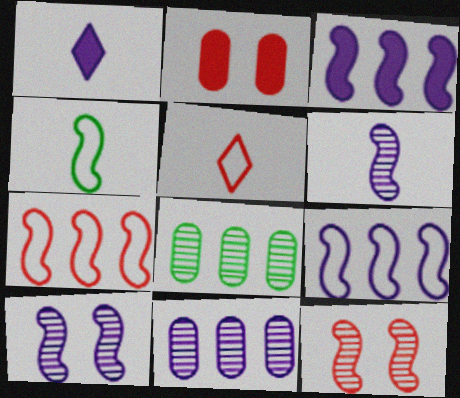[[3, 4, 12]]